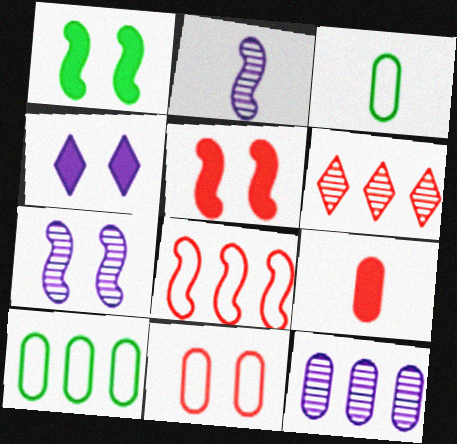[[1, 2, 8]]